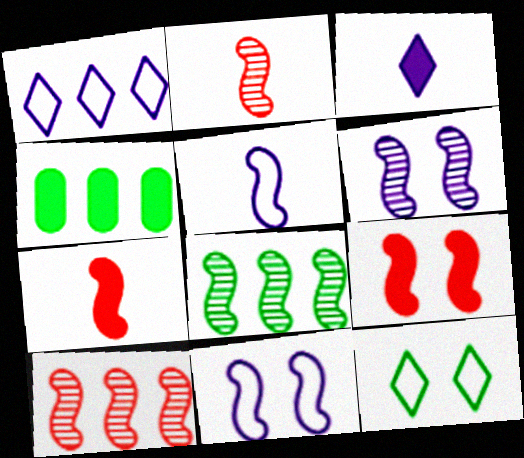[[1, 4, 10], 
[2, 6, 8], 
[3, 4, 9], 
[5, 8, 9], 
[7, 8, 11]]